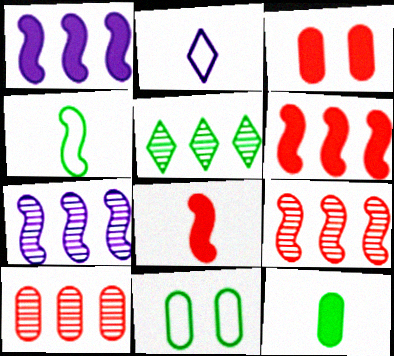[[5, 7, 10]]